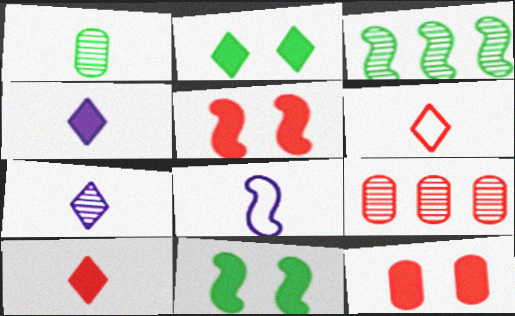[[1, 8, 10], 
[2, 8, 9], 
[3, 5, 8], 
[5, 6, 9]]